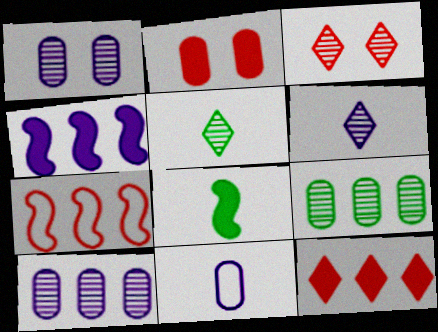[[2, 9, 11]]